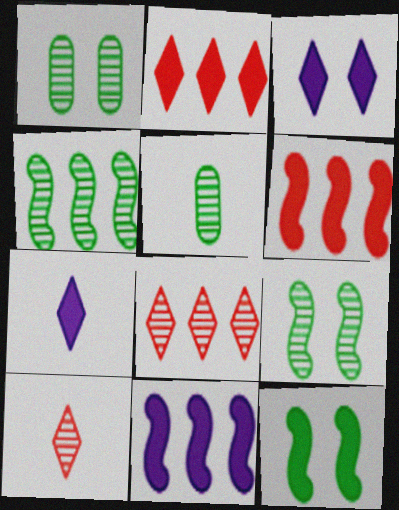[]